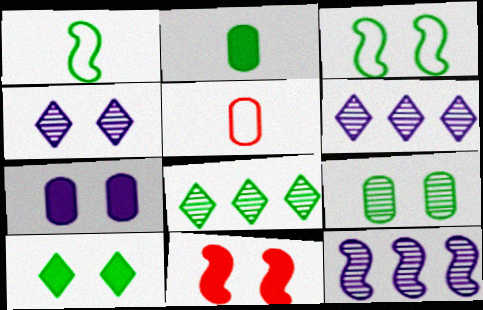[[1, 11, 12], 
[2, 3, 8], 
[3, 9, 10], 
[5, 10, 12], 
[7, 10, 11]]